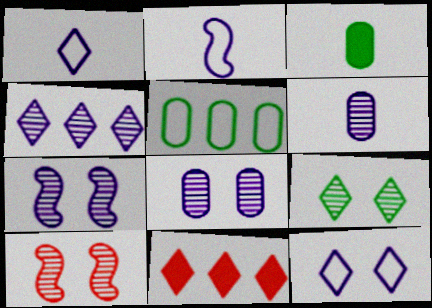[[1, 9, 11], 
[4, 6, 7], 
[8, 9, 10]]